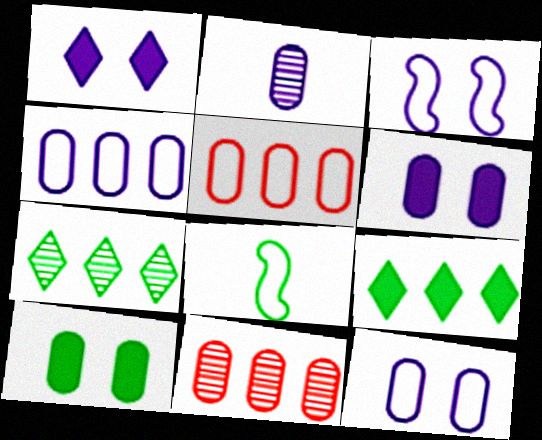[[1, 8, 11], 
[2, 4, 6], 
[2, 5, 10], 
[7, 8, 10]]